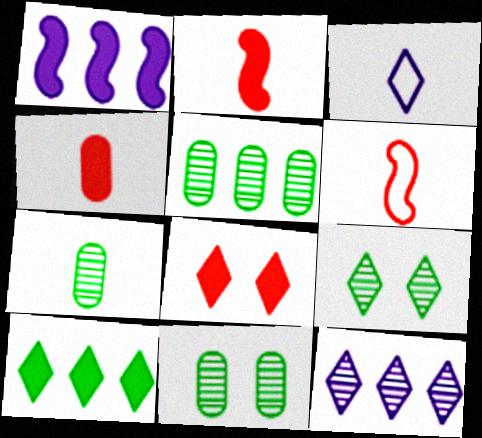[[2, 3, 7], 
[5, 7, 11]]